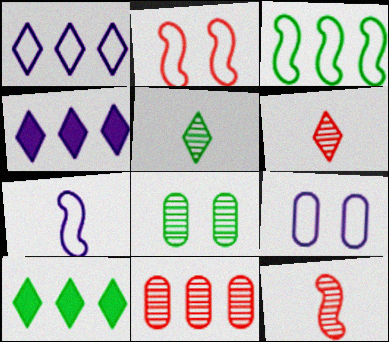[[1, 7, 9], 
[2, 3, 7], 
[3, 4, 11], 
[9, 10, 12]]